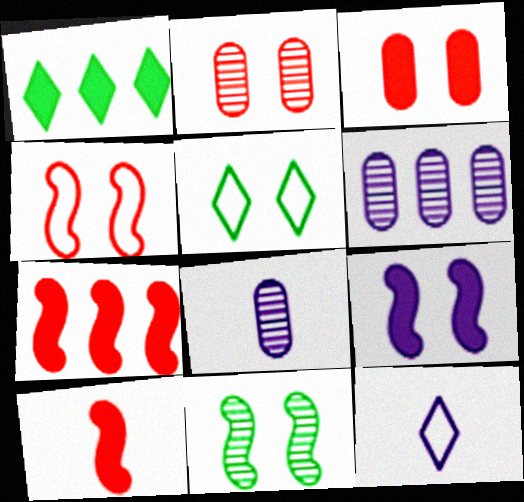[[1, 4, 8], 
[2, 5, 9], 
[4, 9, 11], 
[5, 6, 10], 
[5, 7, 8], 
[6, 9, 12]]